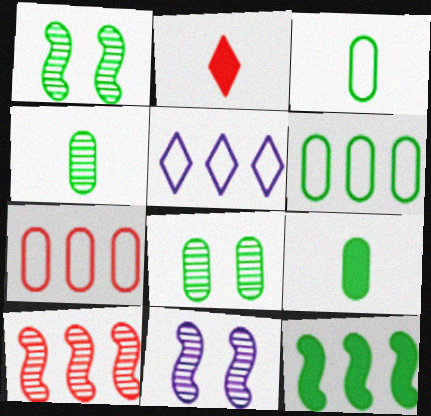[[2, 6, 11], 
[3, 4, 9], 
[6, 8, 9]]